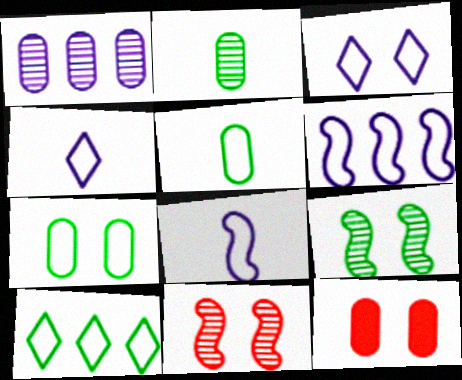[[1, 5, 12], 
[3, 9, 12]]